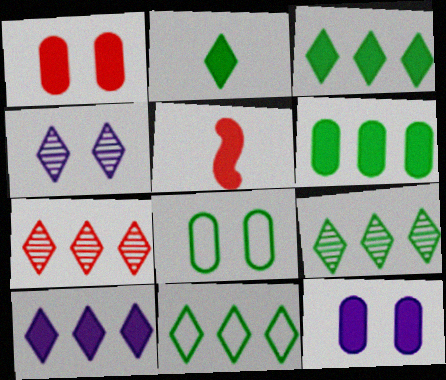[[3, 5, 12], 
[3, 9, 11], 
[7, 10, 11]]